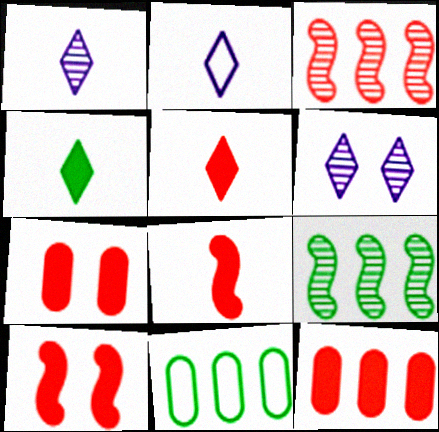[[1, 10, 11], 
[2, 7, 9], 
[5, 10, 12], 
[6, 8, 11]]